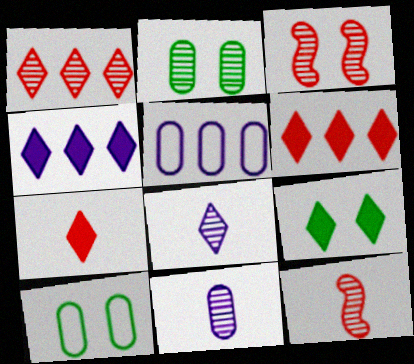[[4, 7, 9], 
[4, 10, 12], 
[5, 9, 12]]